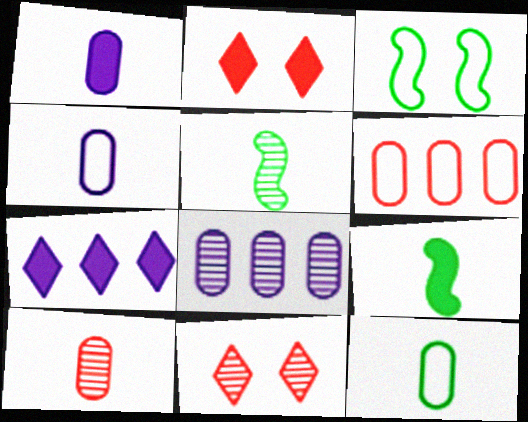[[1, 10, 12], 
[3, 7, 10], 
[5, 8, 11]]